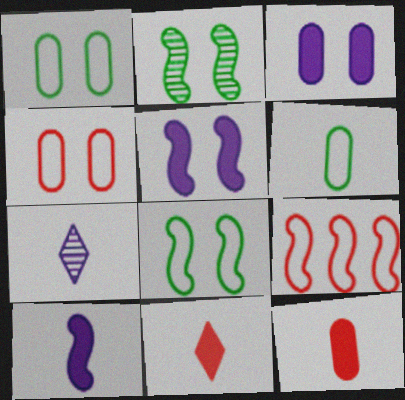[[2, 9, 10]]